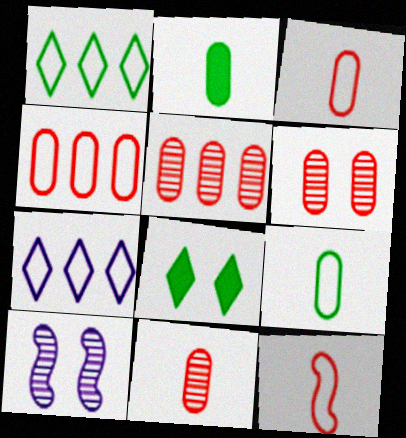[[5, 6, 11]]